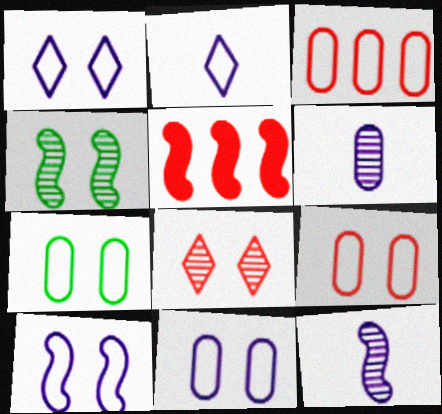[[1, 10, 11], 
[7, 9, 11]]